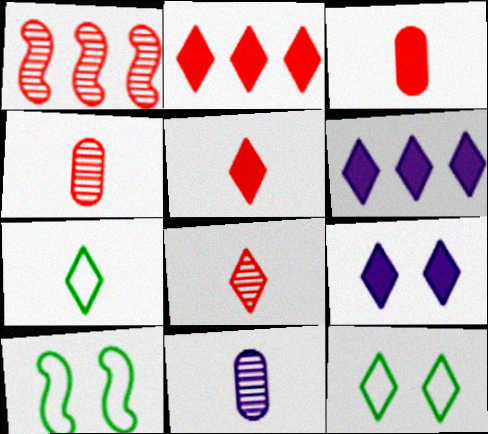[[2, 10, 11], 
[4, 6, 10], 
[6, 8, 12]]